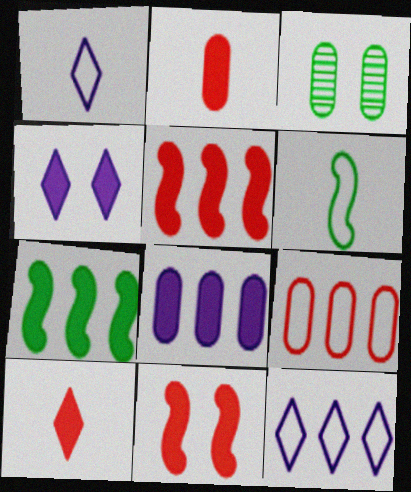[[1, 3, 5], 
[2, 4, 7]]